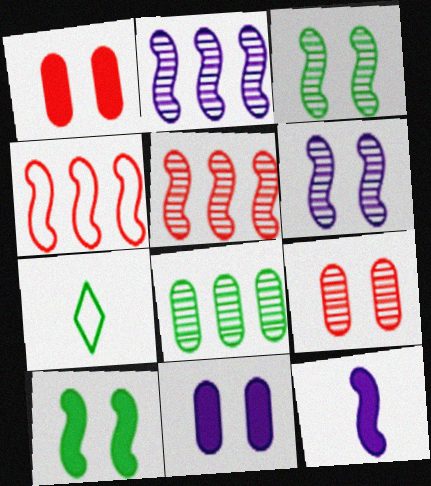[[1, 2, 7], 
[3, 4, 12], 
[5, 7, 11], 
[7, 8, 10]]